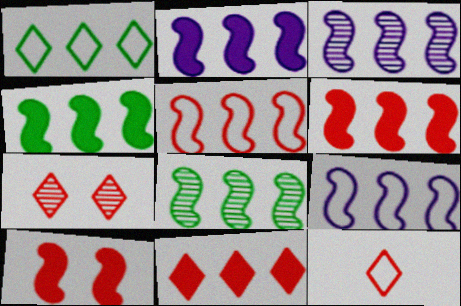[[2, 3, 9], 
[2, 4, 6], 
[2, 5, 8], 
[3, 4, 5], 
[6, 8, 9], 
[7, 11, 12]]